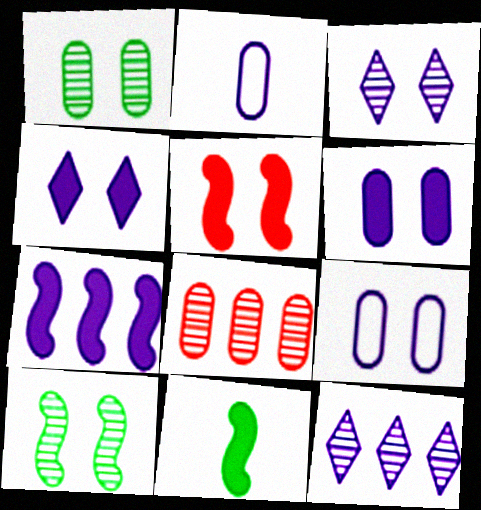[[2, 3, 7], 
[5, 7, 11]]